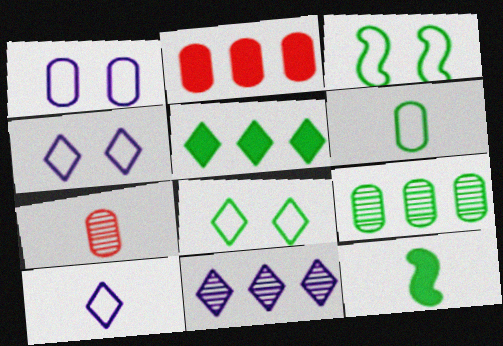[[7, 10, 12], 
[8, 9, 12]]